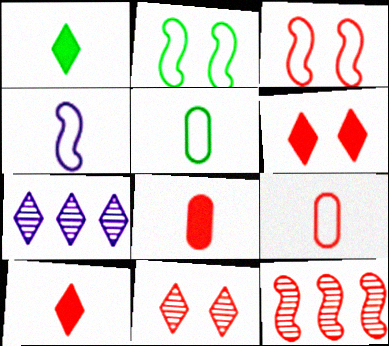[[2, 7, 8], 
[6, 9, 12]]